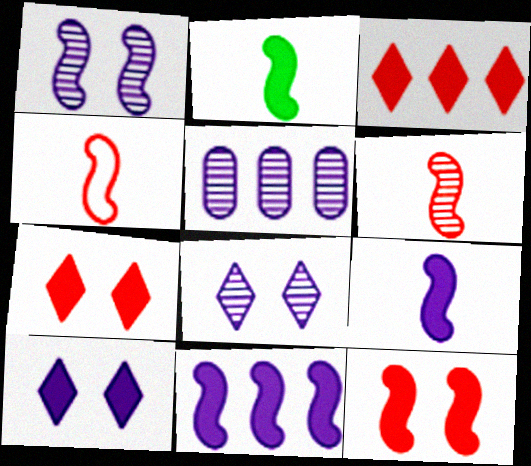[[2, 11, 12]]